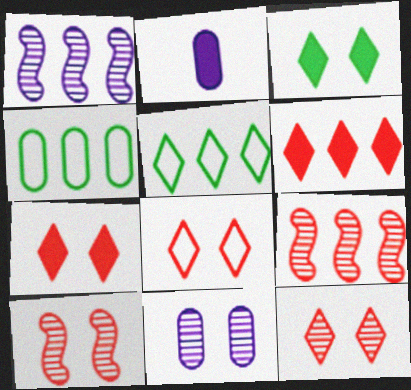[[1, 4, 6], 
[2, 5, 10], 
[7, 8, 12]]